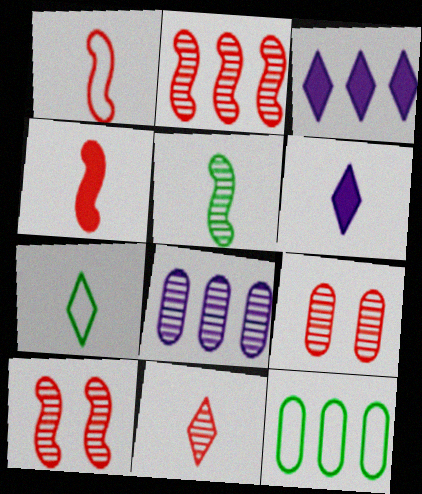[[2, 3, 12], 
[2, 9, 11], 
[6, 7, 11], 
[6, 10, 12]]